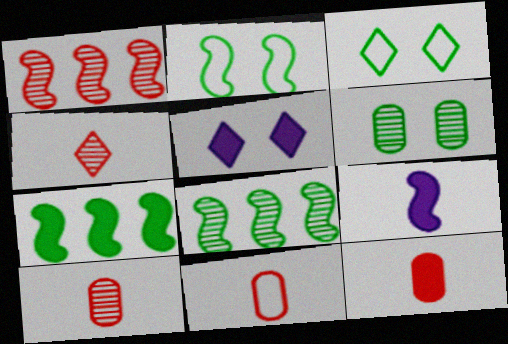[[1, 2, 9], 
[5, 7, 12], 
[5, 8, 11], 
[10, 11, 12]]